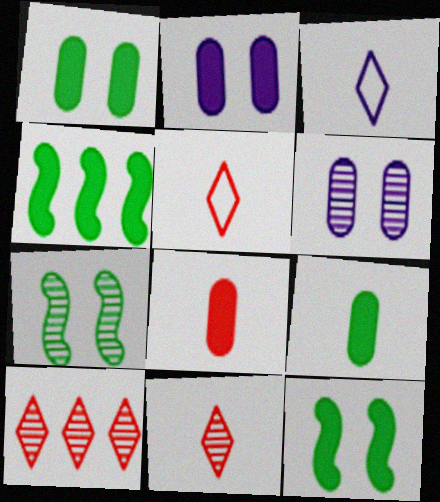[[4, 5, 6]]